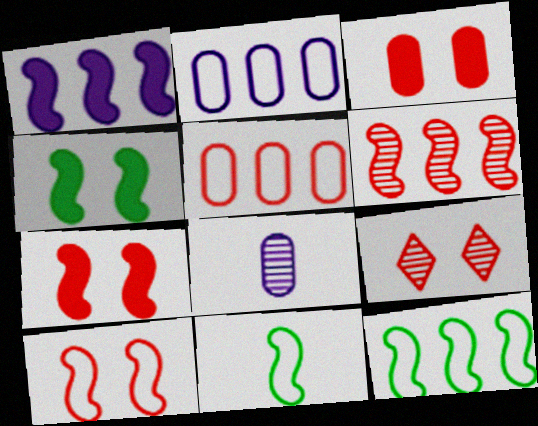[[1, 6, 12], 
[3, 9, 10]]